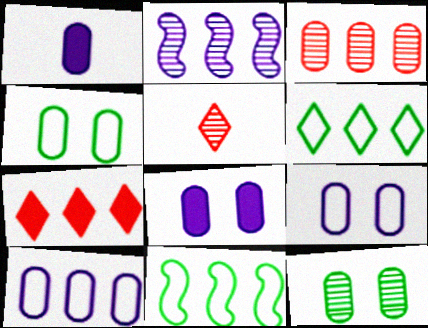[[1, 3, 4], 
[2, 5, 12], 
[5, 8, 11]]